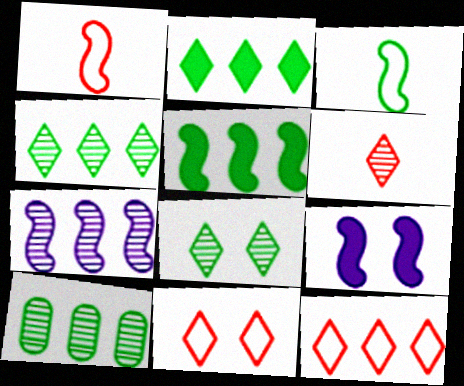[]